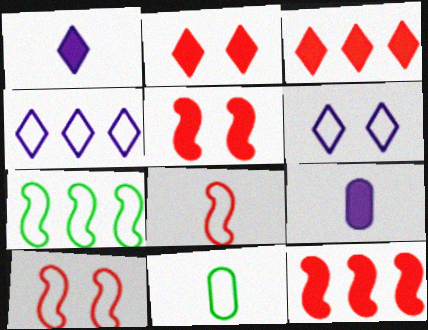[[4, 10, 11]]